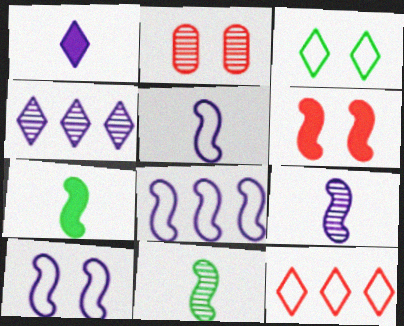[[2, 4, 11], 
[5, 8, 10], 
[6, 8, 11]]